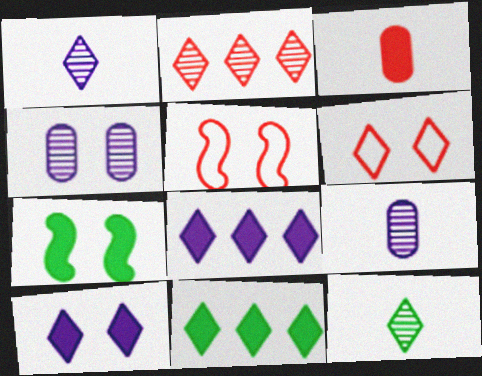[[1, 6, 11], 
[2, 3, 5], 
[3, 7, 8], 
[4, 6, 7], 
[5, 9, 11], 
[6, 8, 12]]